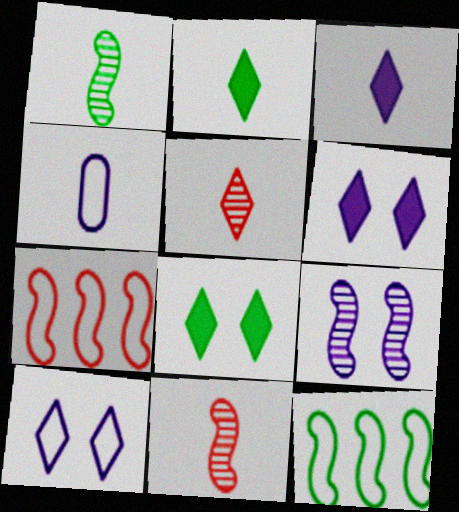[[2, 4, 11]]